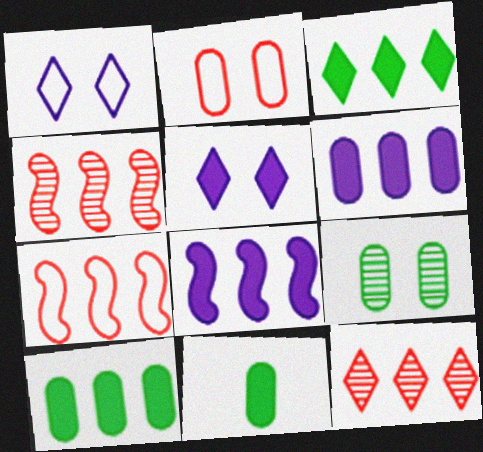[[1, 4, 11]]